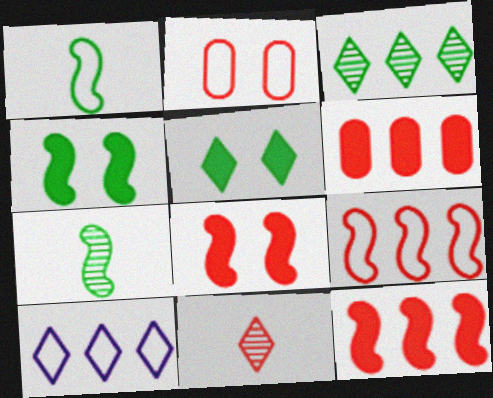[[1, 2, 10], 
[2, 11, 12], 
[5, 10, 11]]